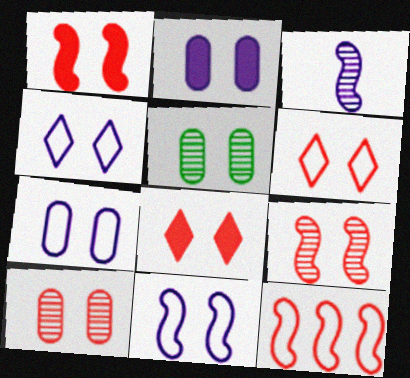[[1, 4, 5], 
[1, 6, 10], 
[4, 7, 11], 
[5, 8, 11]]